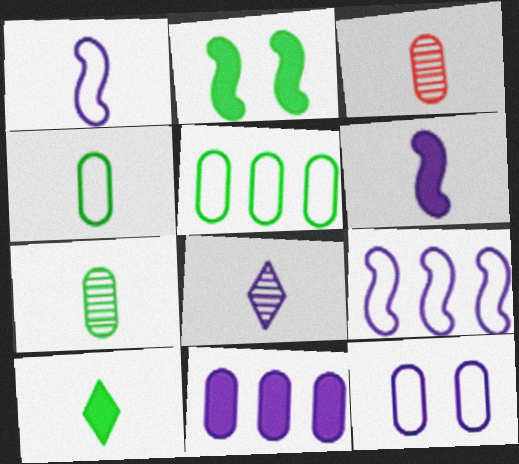[[1, 3, 10]]